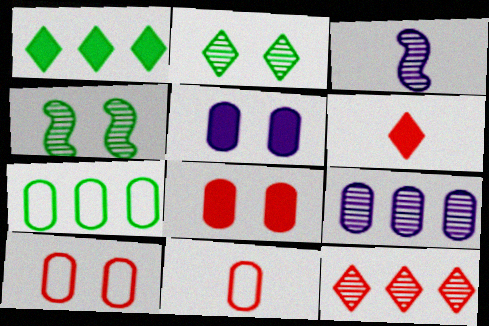[[1, 3, 10]]